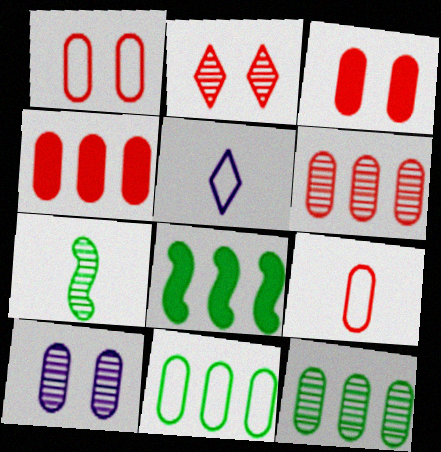[[3, 6, 9]]